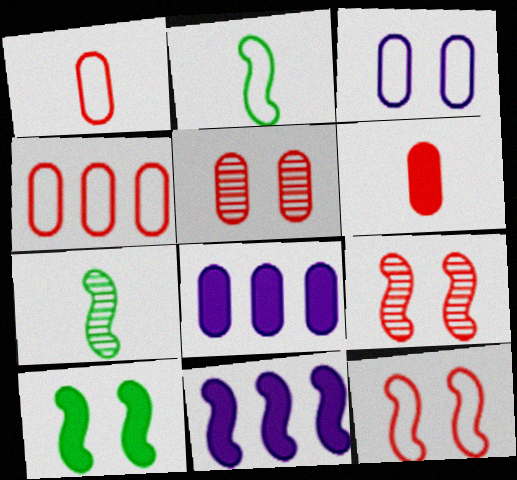[[2, 9, 11], 
[4, 5, 6], 
[7, 11, 12]]